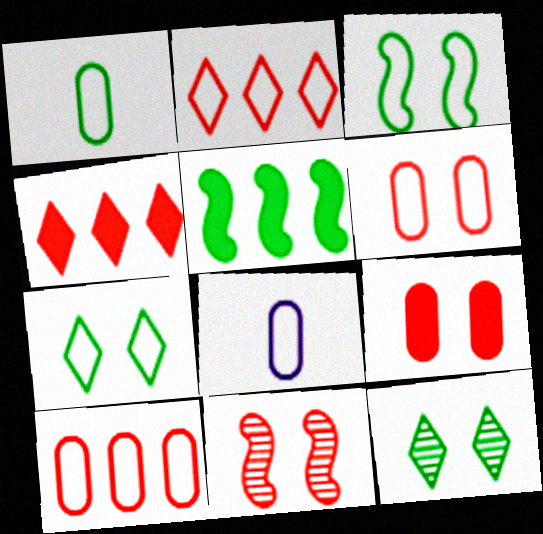[[1, 5, 12], 
[2, 3, 8]]